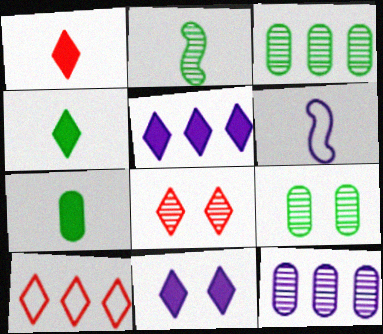[[1, 8, 10], 
[2, 8, 12], 
[6, 11, 12]]